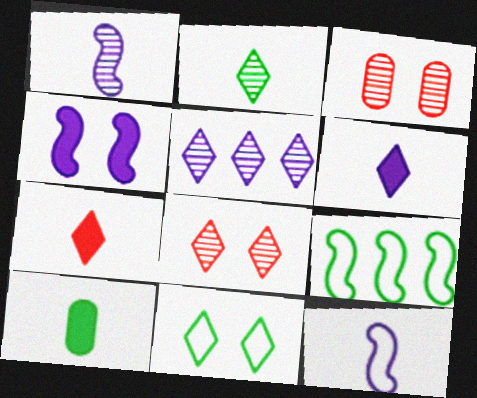[[2, 5, 8], 
[3, 4, 11], 
[3, 6, 9], 
[5, 7, 11]]